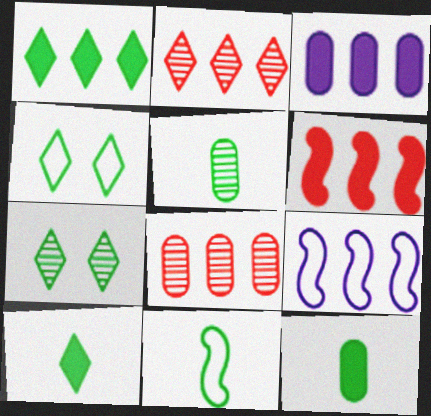[[1, 3, 6], 
[1, 8, 9], 
[5, 10, 11]]